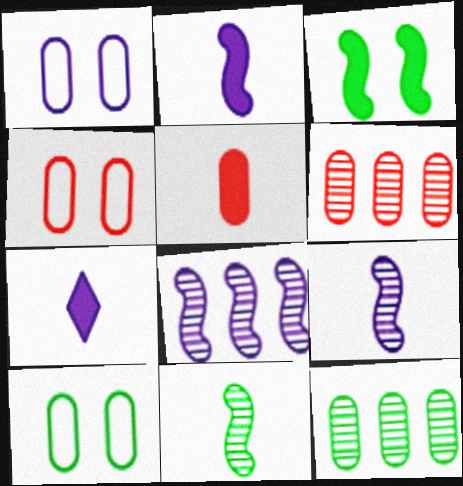[[1, 4, 10], 
[1, 5, 12], 
[1, 7, 8], 
[4, 5, 6]]